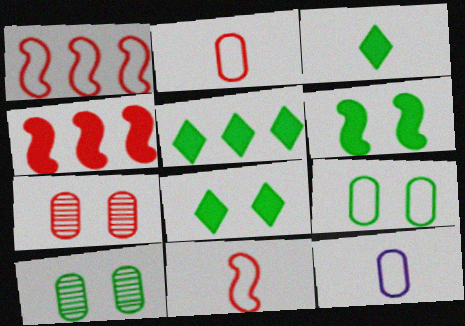[[3, 5, 8]]